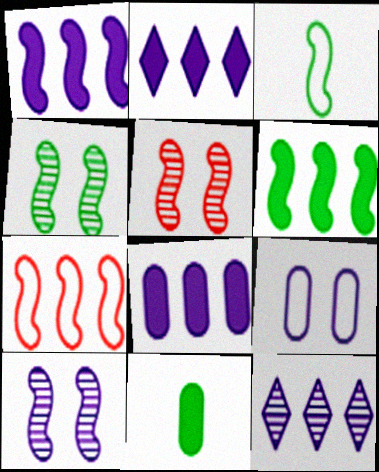[[1, 2, 8], 
[1, 3, 5], 
[3, 4, 6], 
[4, 5, 10]]